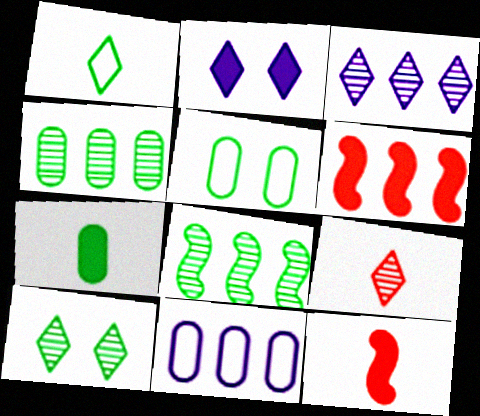[[2, 6, 7], 
[3, 5, 12], 
[3, 9, 10], 
[4, 5, 7], 
[10, 11, 12]]